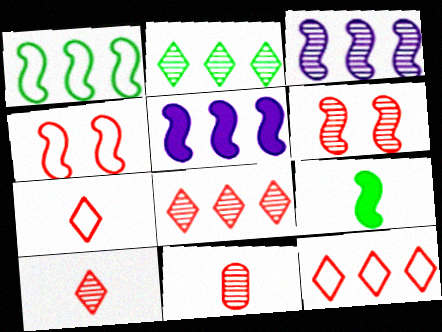[[3, 4, 9], 
[6, 8, 11]]